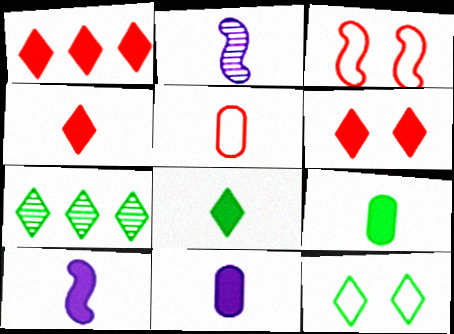[[1, 4, 6], 
[2, 5, 8], 
[3, 7, 11], 
[4, 9, 10], 
[7, 8, 12]]